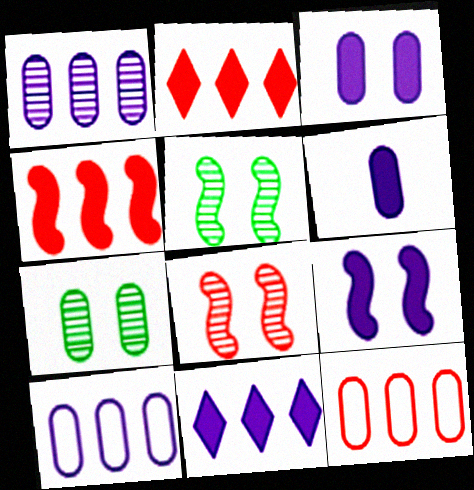[[6, 7, 12], 
[6, 9, 11]]